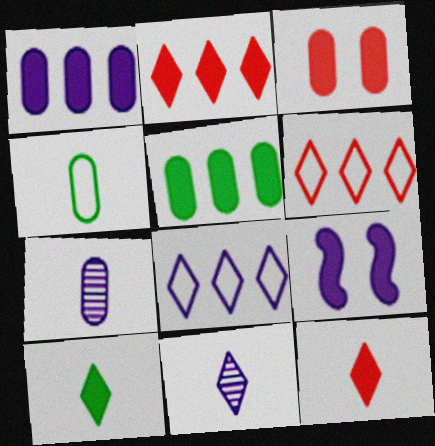[[5, 9, 12], 
[7, 8, 9]]